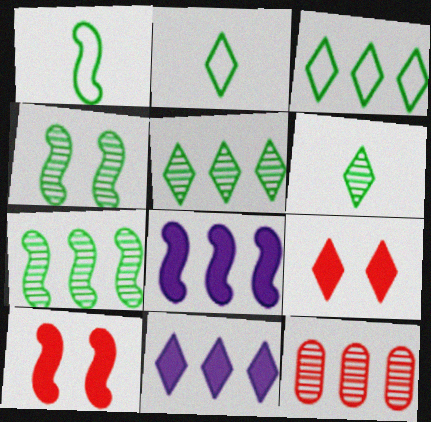[[3, 8, 12]]